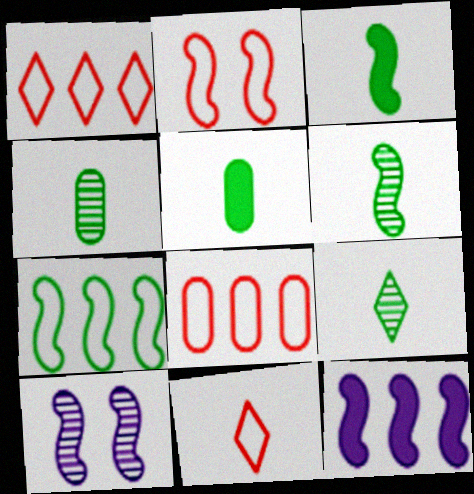[[1, 5, 10], 
[2, 6, 12], 
[2, 8, 11], 
[4, 6, 9]]